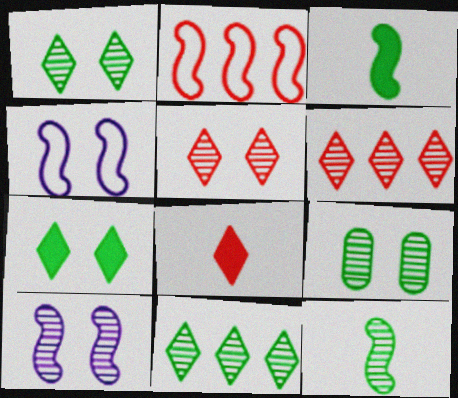[[2, 3, 10], 
[5, 9, 10], 
[9, 11, 12]]